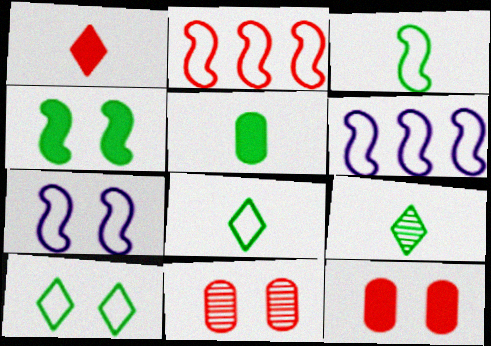[[1, 2, 11], 
[2, 3, 7], 
[3, 5, 9], 
[6, 9, 12]]